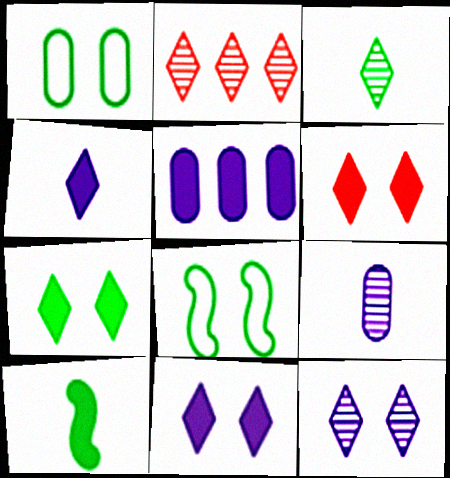[[2, 3, 12], 
[5, 6, 10], 
[6, 7, 11]]